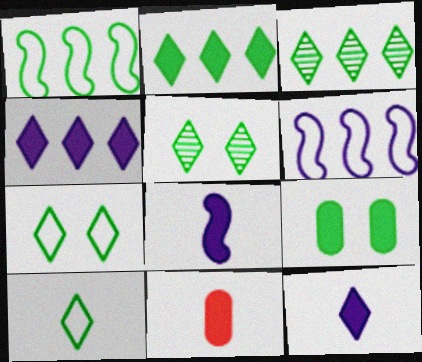[[2, 5, 10], 
[5, 6, 11]]